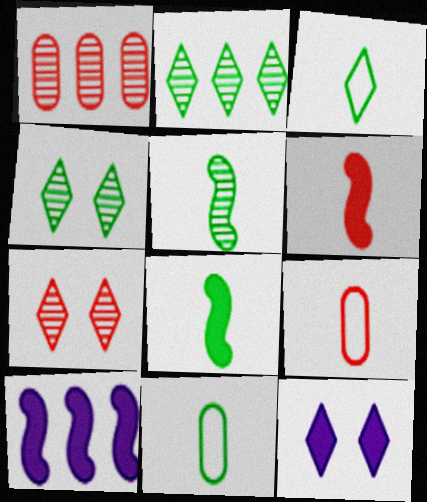[[4, 9, 10], 
[7, 10, 11]]